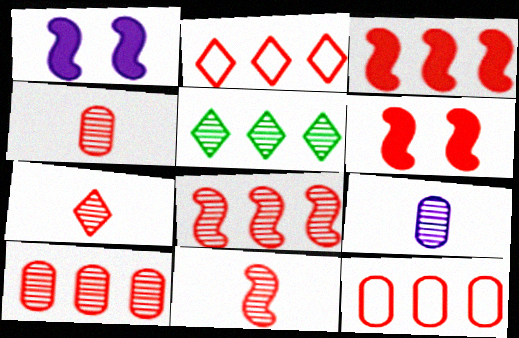[[2, 3, 10], 
[2, 4, 6], 
[4, 7, 11], 
[6, 7, 12]]